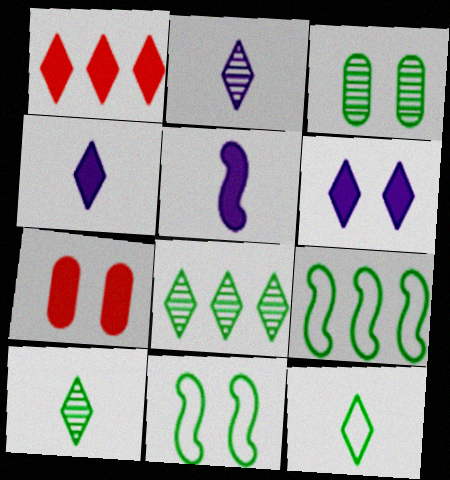[[2, 7, 9]]